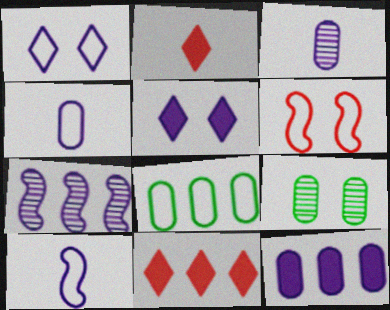[[4, 5, 7], 
[5, 6, 9], 
[7, 8, 11], 
[9, 10, 11]]